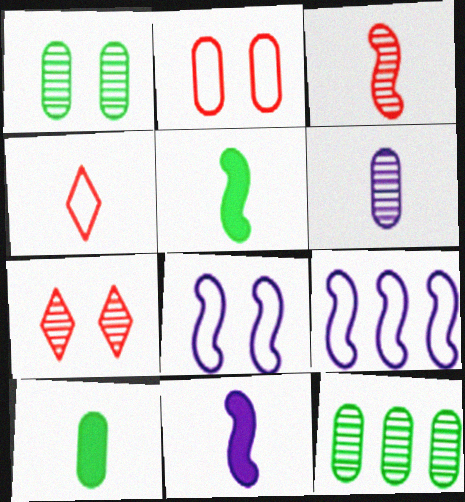[[4, 5, 6], 
[7, 9, 10]]